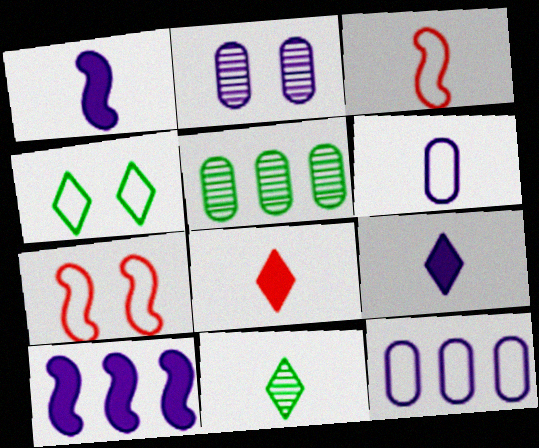[[3, 4, 12], 
[5, 7, 9]]